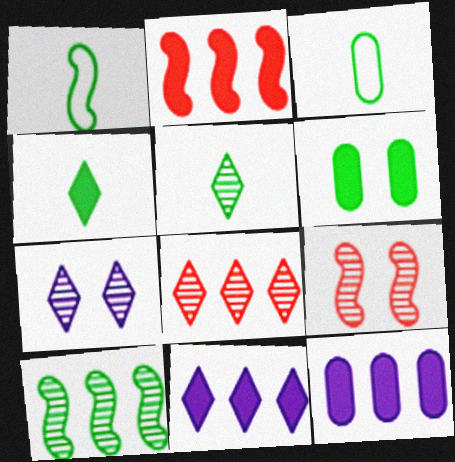[[2, 3, 7], 
[3, 9, 11], 
[5, 7, 8]]